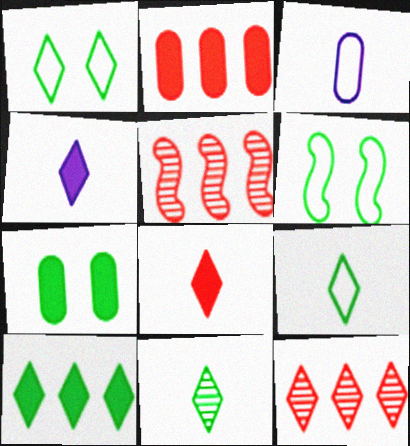[[1, 4, 12], 
[1, 10, 11]]